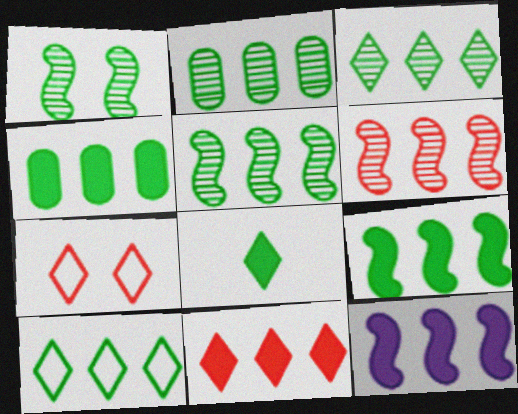[[2, 3, 5], 
[2, 9, 10], 
[4, 5, 10], 
[4, 11, 12]]